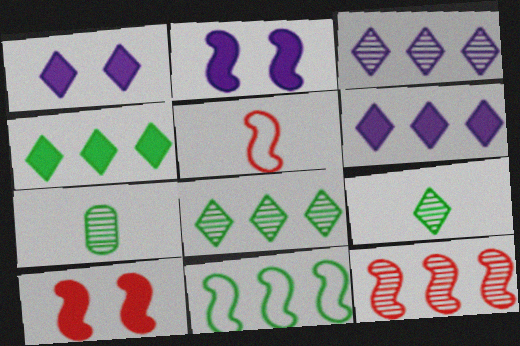[[5, 10, 12]]